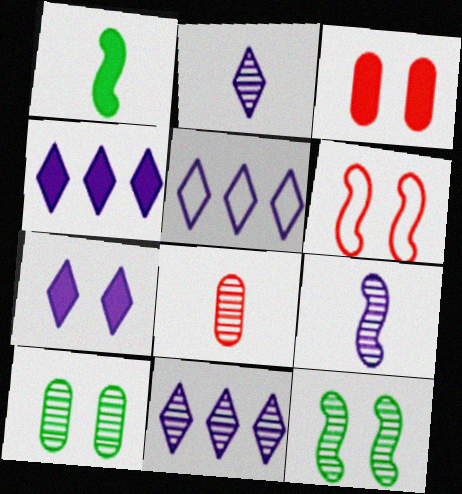[[1, 3, 4], 
[2, 5, 7], 
[4, 5, 11], 
[6, 7, 10], 
[8, 11, 12]]